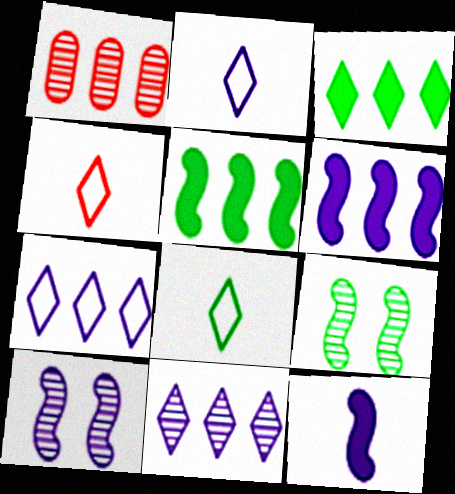[[1, 5, 7], 
[2, 4, 8]]